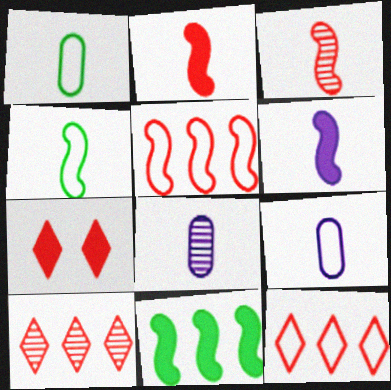[[3, 4, 6]]